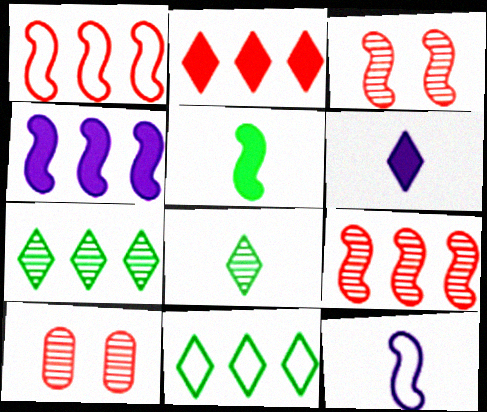[]